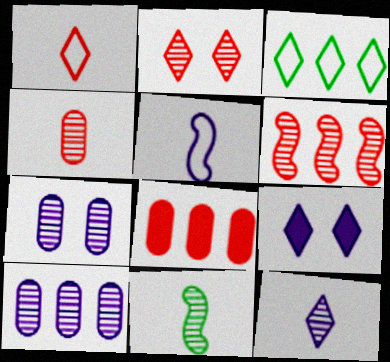[[2, 4, 6], 
[2, 10, 11], 
[4, 11, 12], 
[5, 9, 10]]